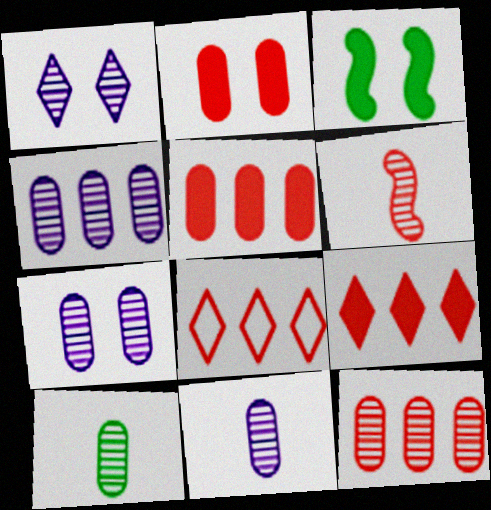[[2, 6, 8], 
[3, 8, 11], 
[4, 7, 11], 
[7, 10, 12]]